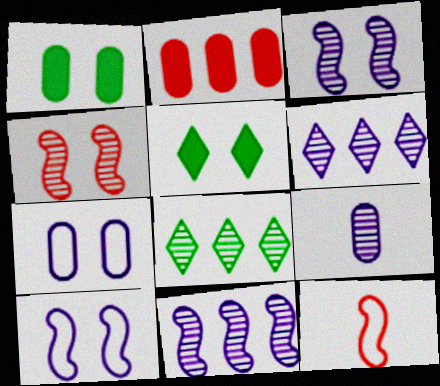[[1, 6, 12], 
[3, 6, 9], 
[4, 5, 7], 
[4, 8, 9]]